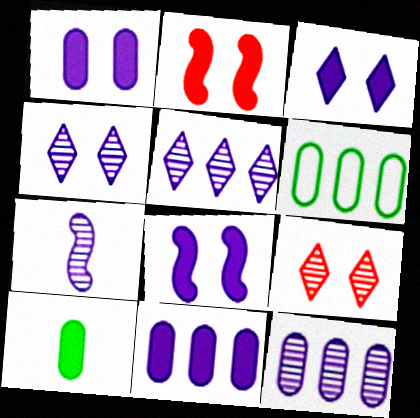[[1, 3, 8], 
[4, 7, 12]]